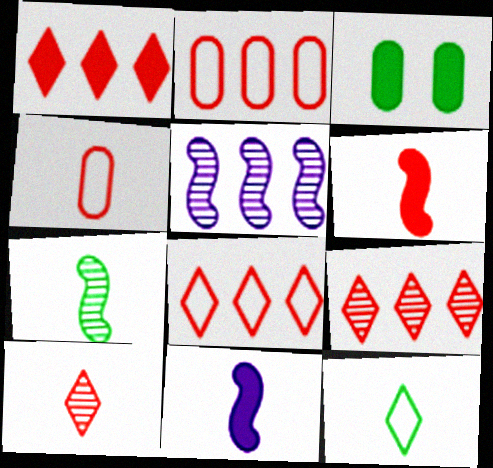[[1, 3, 11], 
[1, 8, 9], 
[4, 6, 10]]